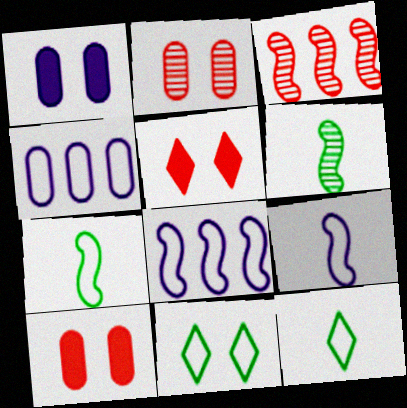[[1, 3, 12], 
[4, 5, 6]]